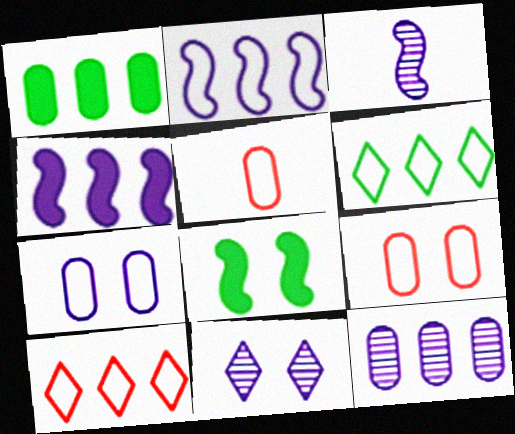[[3, 11, 12], 
[8, 9, 11]]